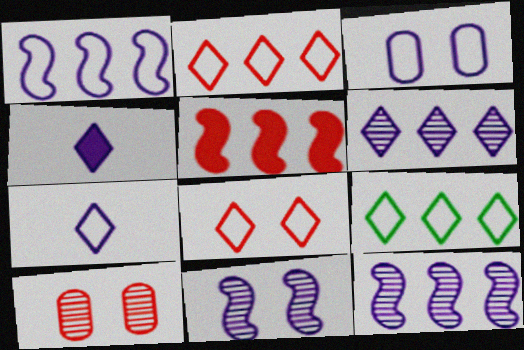[[1, 3, 7], 
[3, 4, 12], 
[7, 8, 9]]